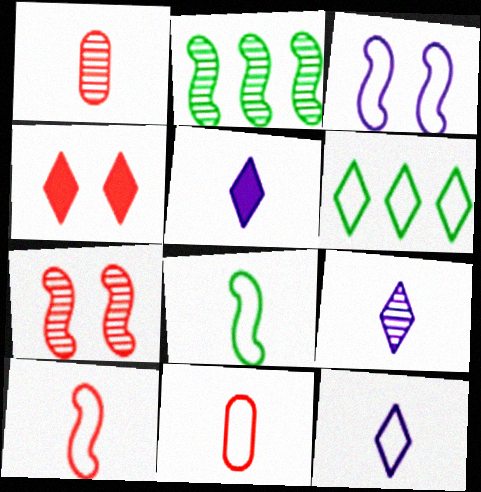[[1, 5, 8], 
[3, 6, 11], 
[4, 6, 9], 
[5, 9, 12], 
[8, 11, 12]]